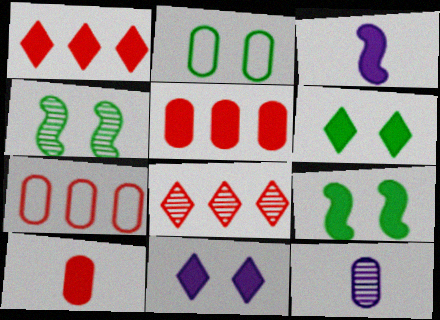[[2, 3, 8], 
[2, 4, 6], 
[2, 5, 12], 
[3, 5, 6], 
[4, 8, 12]]